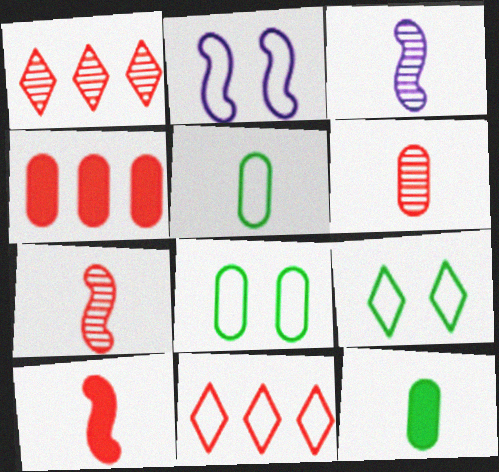[[1, 2, 12], 
[2, 5, 11], 
[3, 4, 9]]